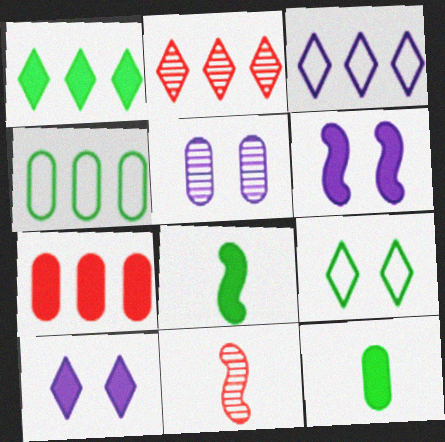[[1, 2, 3], 
[4, 10, 11], 
[7, 8, 10]]